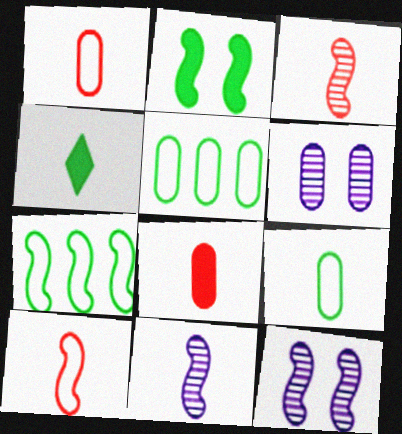[[1, 4, 11], 
[5, 6, 8]]